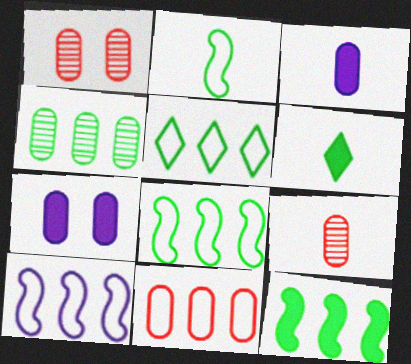[[1, 6, 10], 
[4, 5, 12], 
[5, 10, 11]]